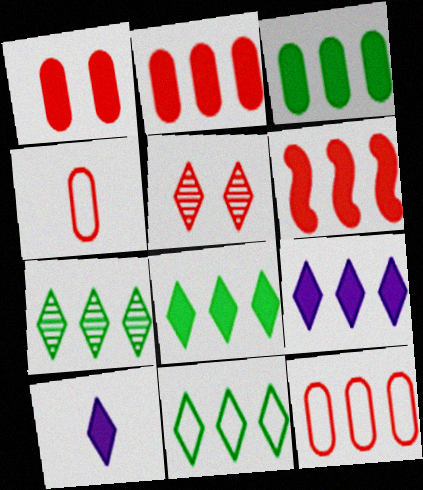[[3, 6, 9], 
[4, 5, 6], 
[5, 10, 11], 
[7, 8, 11]]